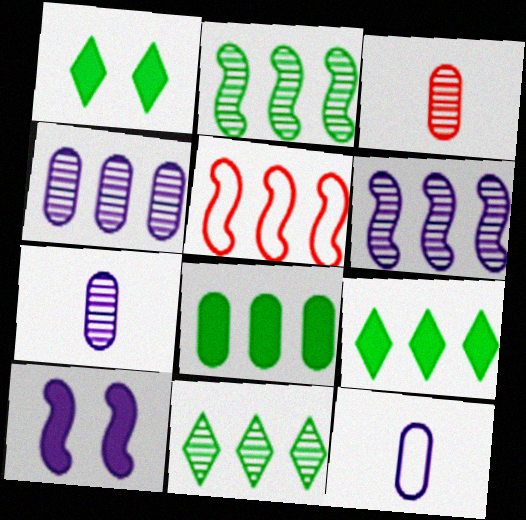[[1, 5, 7], 
[4, 5, 9]]